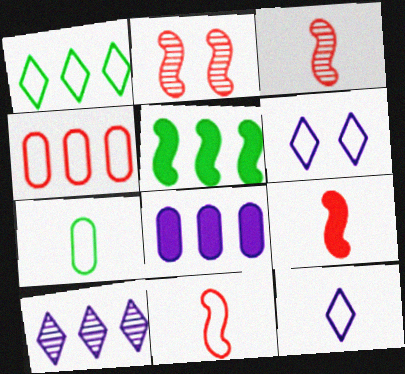[[3, 9, 11], 
[4, 5, 10], 
[7, 11, 12]]